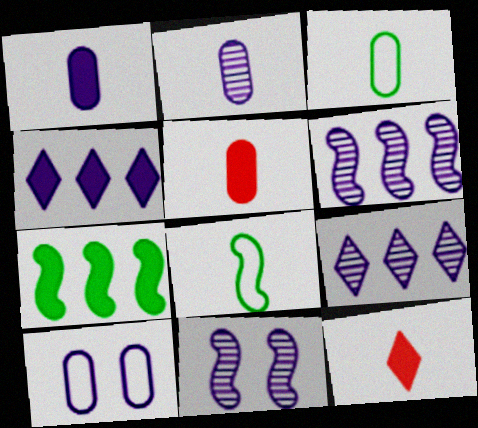[[2, 3, 5], 
[2, 8, 12], 
[2, 9, 11]]